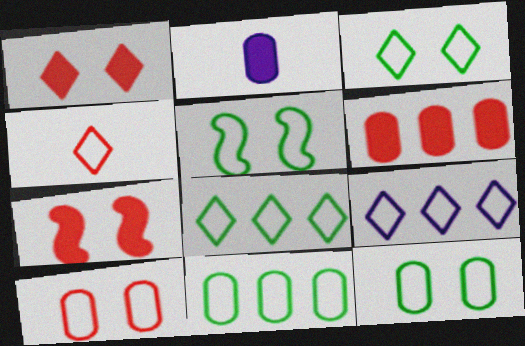[[3, 4, 9], 
[3, 5, 12]]